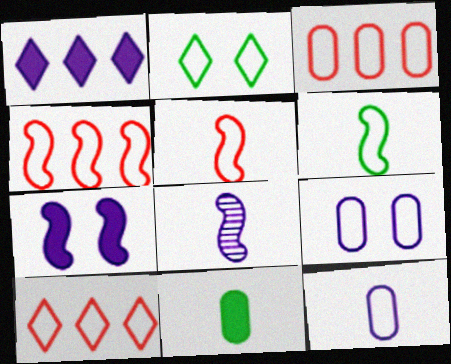[[1, 8, 9], 
[2, 4, 12], 
[3, 4, 10], 
[6, 9, 10]]